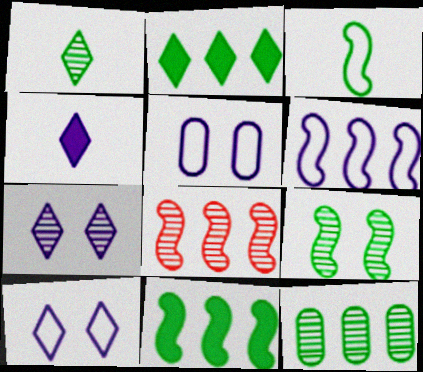[[1, 9, 12], 
[3, 9, 11], 
[6, 8, 11]]